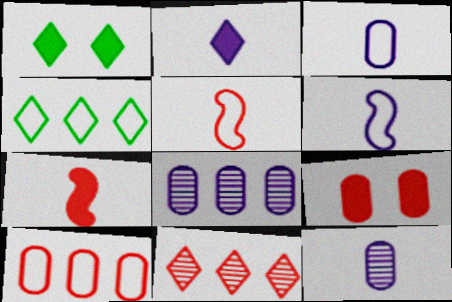[[1, 5, 8], 
[2, 6, 12], 
[5, 9, 11]]